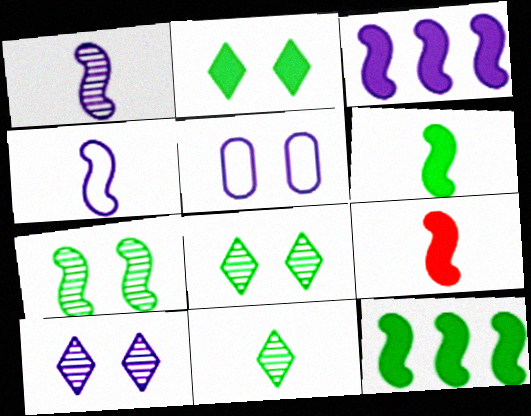[]